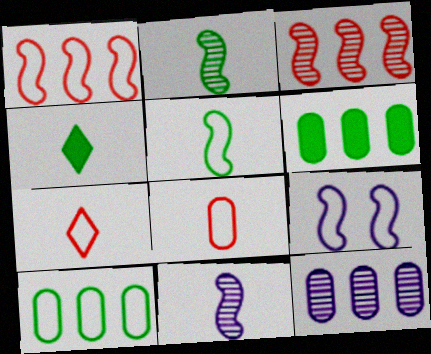[[1, 5, 9], 
[4, 8, 11], 
[7, 9, 10]]